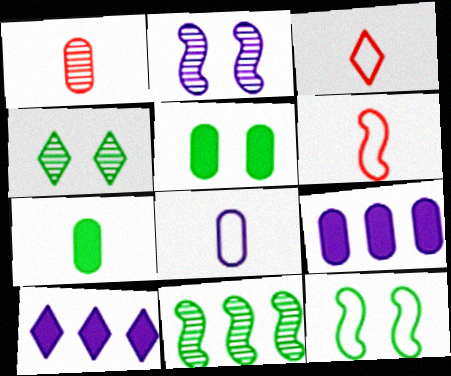[[1, 7, 8], 
[1, 10, 12], 
[2, 8, 10], 
[3, 4, 10], 
[4, 5, 12], 
[4, 6, 9]]